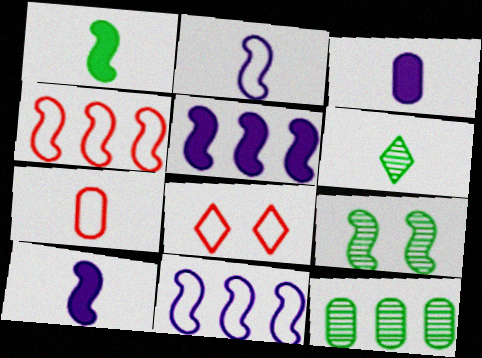[[4, 7, 8], 
[4, 9, 10], 
[6, 7, 10], 
[6, 9, 12], 
[8, 10, 12]]